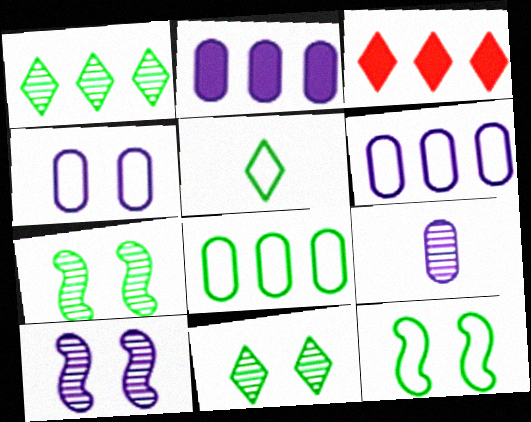[[2, 4, 9], 
[3, 9, 12], 
[5, 8, 12]]